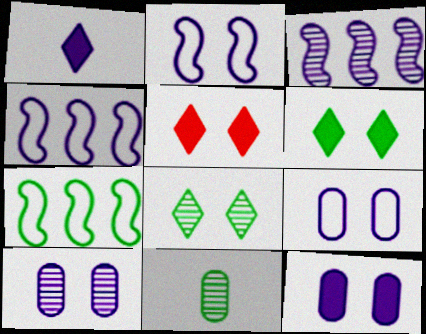[[1, 3, 9], 
[1, 4, 10], 
[4, 5, 11], 
[6, 7, 11], 
[9, 10, 12]]